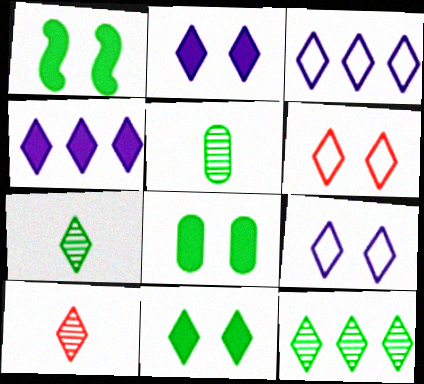[[1, 8, 11], 
[3, 10, 11], 
[4, 6, 7]]